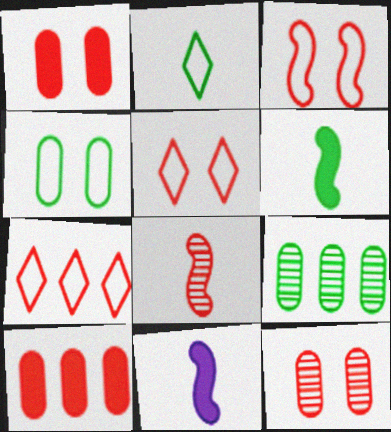[[1, 7, 8], 
[5, 8, 10], 
[5, 9, 11]]